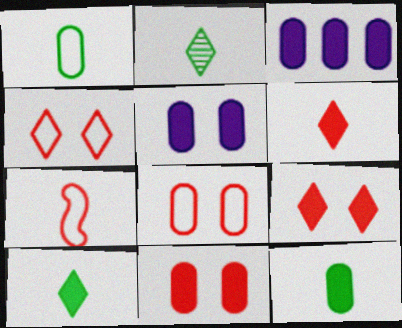[[3, 11, 12]]